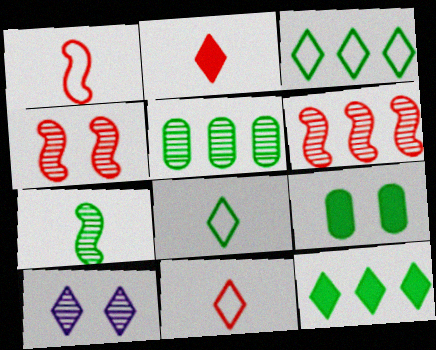[[2, 3, 10], 
[3, 7, 9], 
[10, 11, 12]]